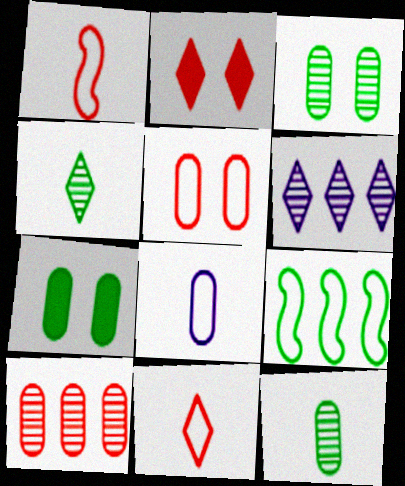[[1, 2, 10], 
[1, 6, 7], 
[4, 7, 9], 
[7, 8, 10]]